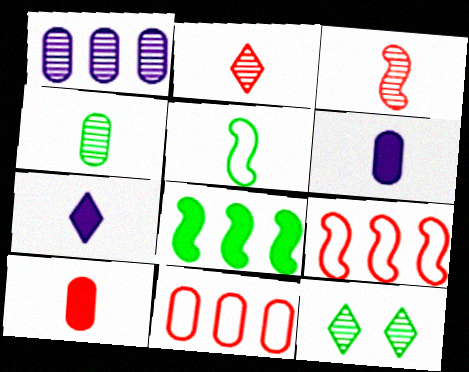[[1, 3, 12], 
[2, 5, 6], 
[6, 9, 12]]